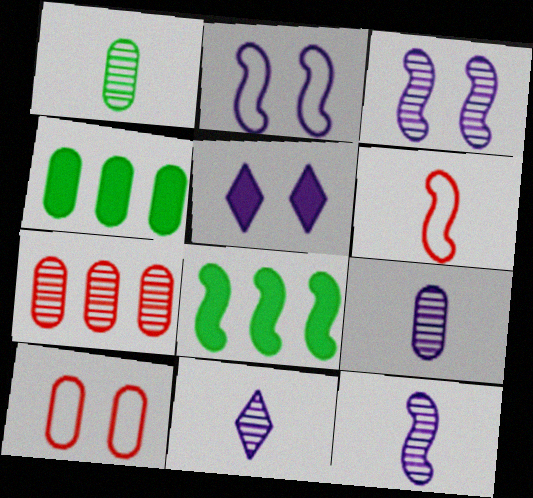[[3, 6, 8], 
[4, 9, 10], 
[8, 10, 11], 
[9, 11, 12]]